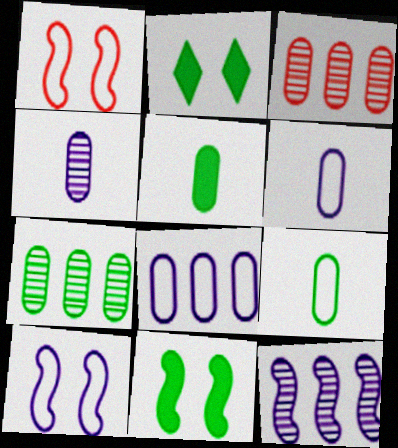[]